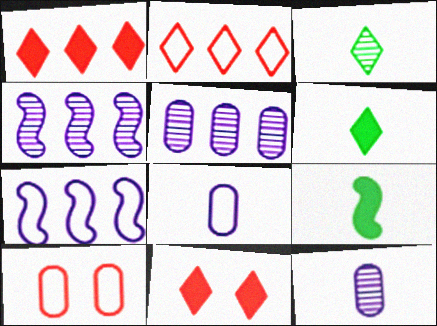[[4, 6, 10]]